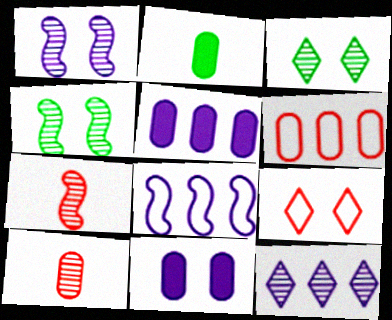[[4, 9, 11], 
[4, 10, 12], 
[5, 8, 12]]